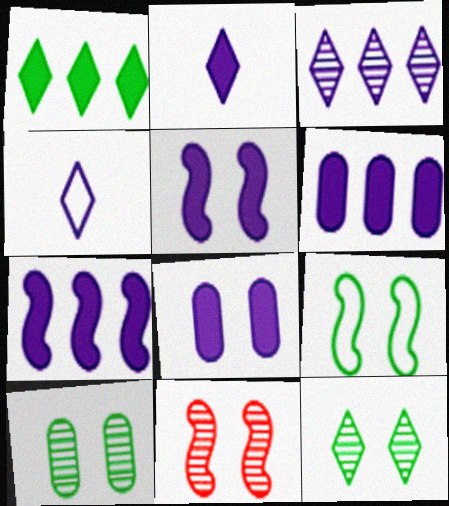[[2, 5, 6], 
[2, 7, 8], 
[5, 9, 11]]